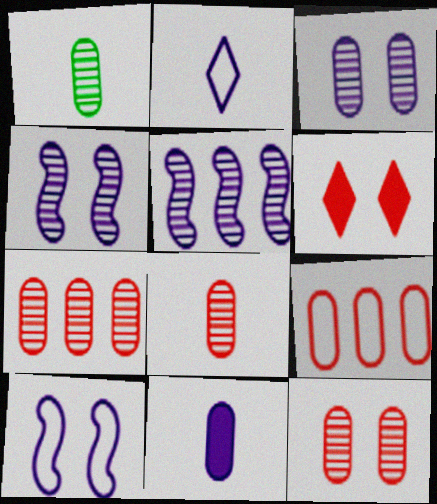[[1, 3, 7], 
[7, 8, 12]]